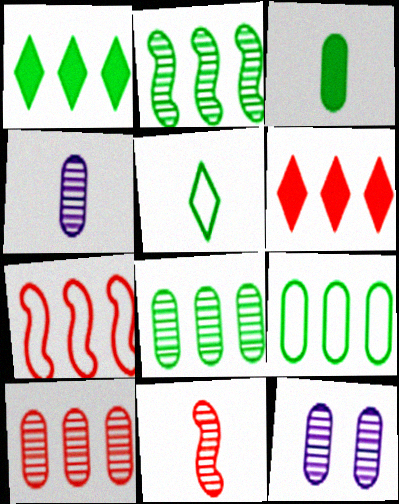[[1, 2, 9], 
[6, 7, 10]]